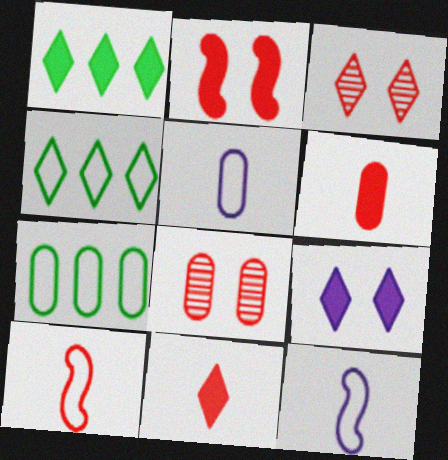[[1, 8, 12], 
[1, 9, 11]]